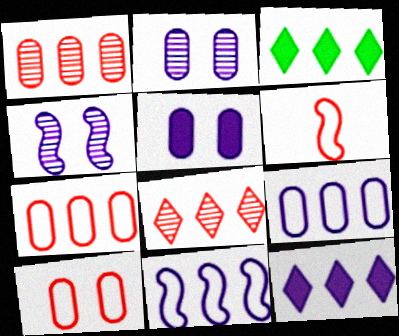[[1, 3, 11], 
[2, 3, 6]]